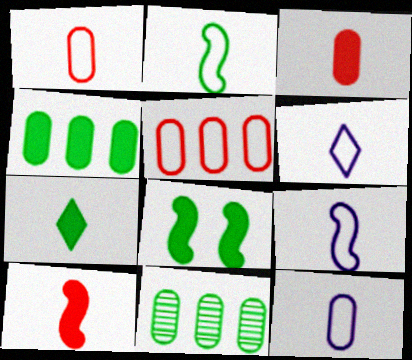[[1, 2, 6], 
[4, 7, 8], 
[6, 9, 12]]